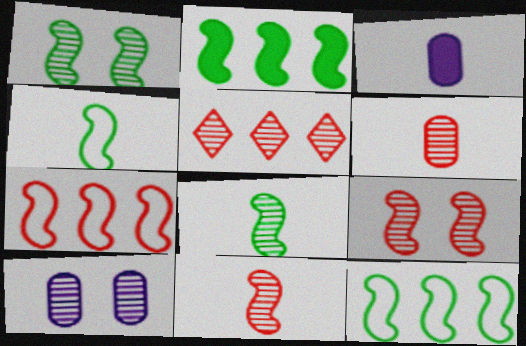[[1, 2, 4], 
[5, 6, 9], 
[5, 8, 10]]